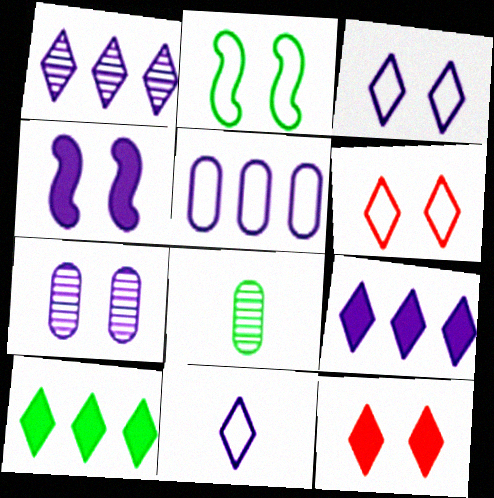[[2, 7, 12], 
[2, 8, 10], 
[3, 4, 7]]